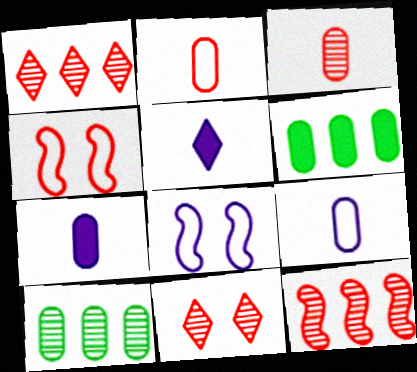[[3, 11, 12], 
[4, 5, 10]]